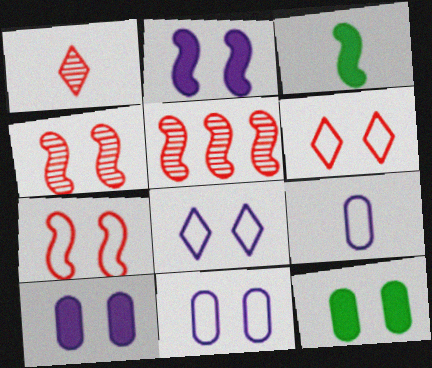[[1, 3, 9], 
[4, 8, 12]]